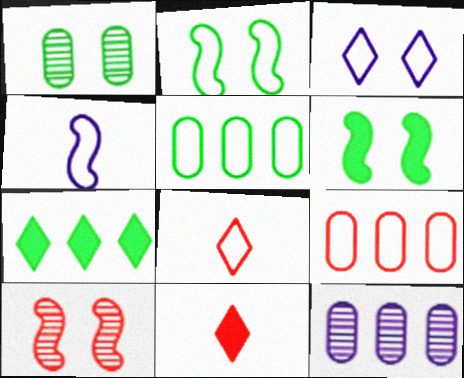[[2, 11, 12], 
[6, 8, 12], 
[9, 10, 11]]